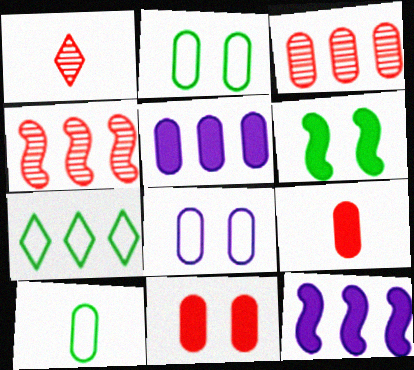[[1, 2, 12], 
[3, 7, 12], 
[4, 5, 7]]